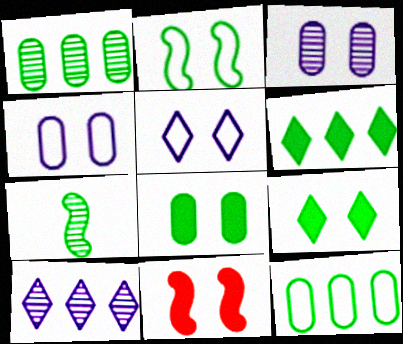[[7, 9, 12]]